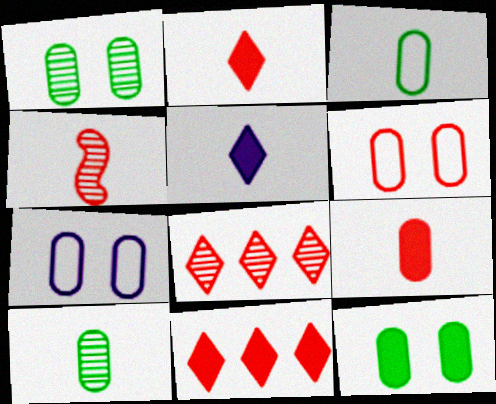[[3, 4, 5], 
[4, 6, 11]]